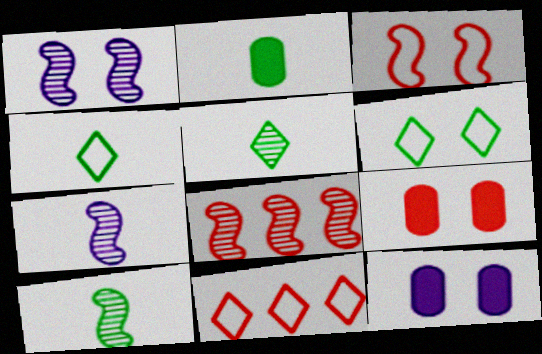[[1, 2, 11], 
[1, 6, 9], 
[1, 8, 10], 
[2, 4, 10], 
[4, 8, 12], 
[10, 11, 12]]